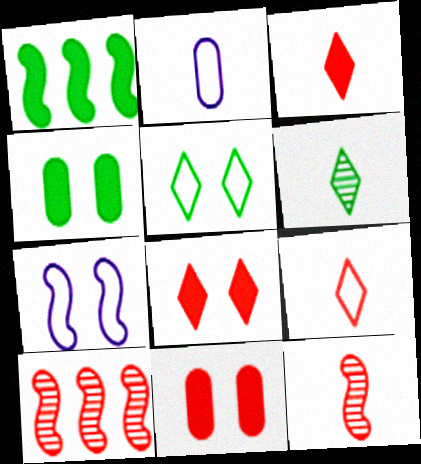[[1, 7, 12], 
[9, 10, 11]]